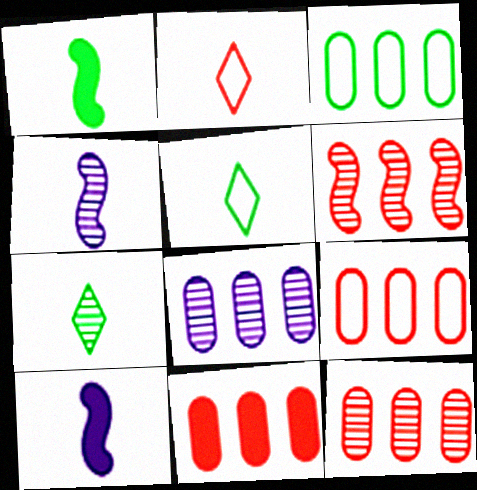[[3, 8, 11], 
[9, 11, 12]]